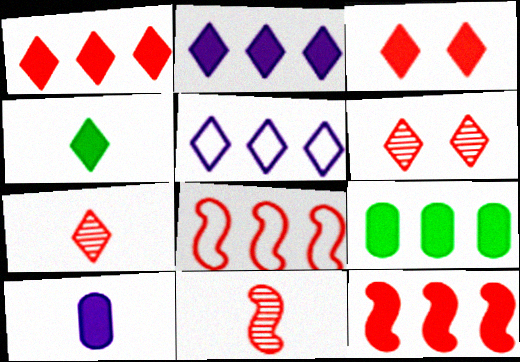[[2, 3, 4], 
[2, 9, 12], 
[4, 5, 6]]